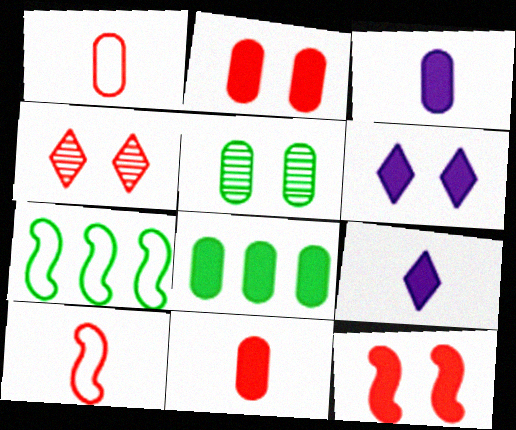[[2, 3, 8], 
[3, 4, 7], 
[8, 9, 12]]